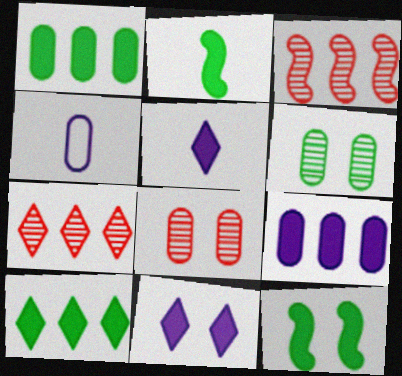[[1, 4, 8], 
[4, 7, 12]]